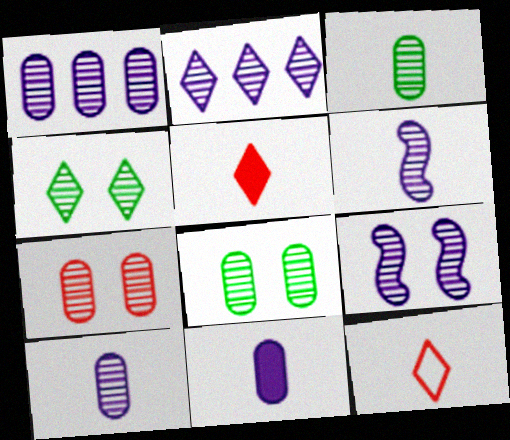[[1, 3, 7], 
[2, 9, 10], 
[4, 7, 9]]